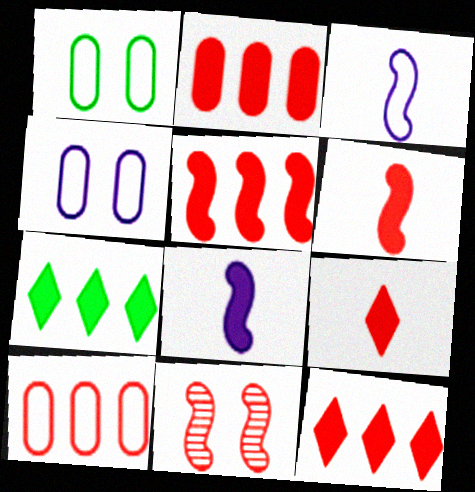[[2, 5, 12], 
[9, 10, 11]]